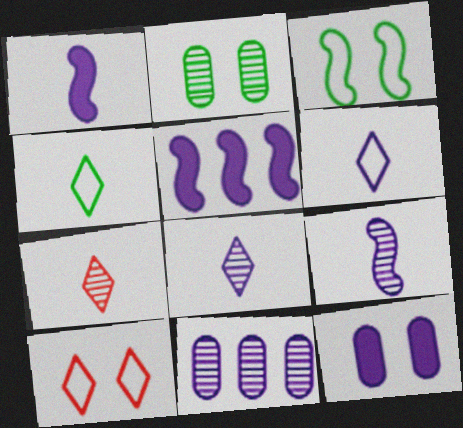[]